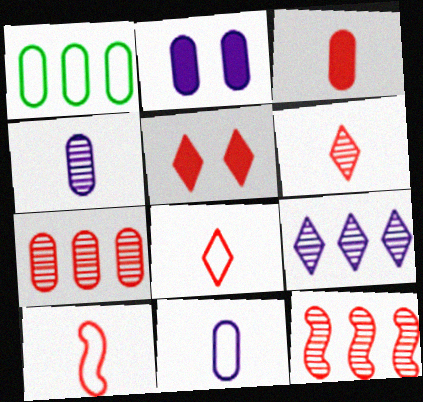[[3, 6, 10], 
[5, 7, 10]]